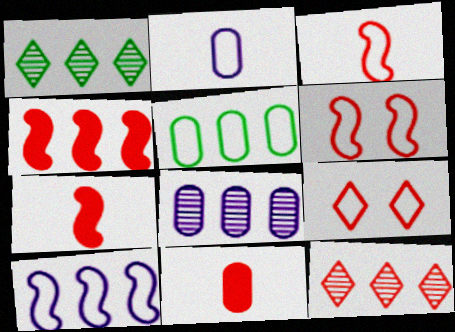[[6, 11, 12]]